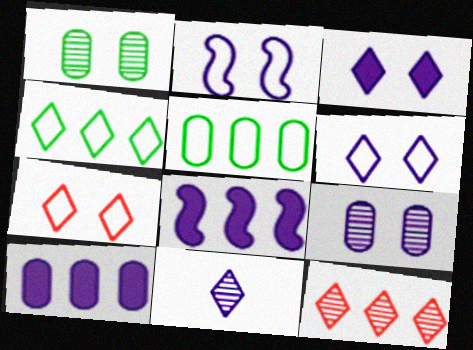[[2, 3, 9], 
[2, 10, 11], 
[5, 8, 12]]